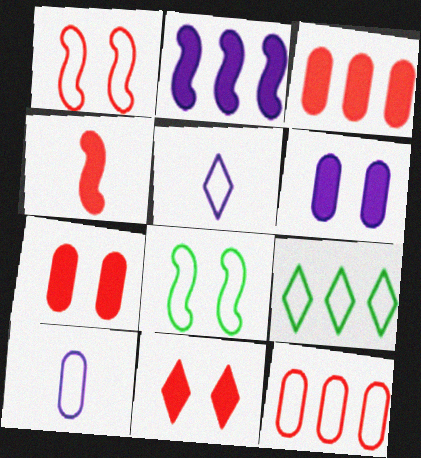[[1, 9, 10], 
[3, 4, 11], 
[5, 8, 12]]